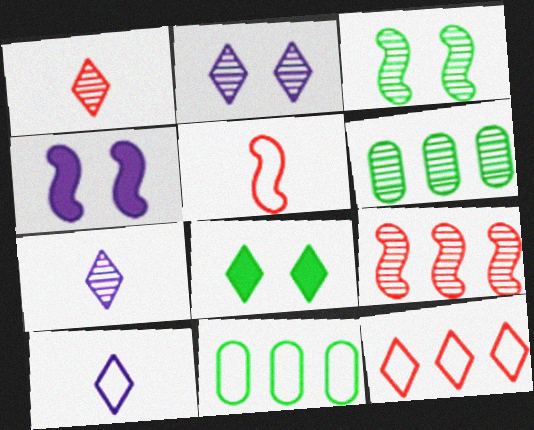[[1, 4, 11], 
[7, 8, 12]]